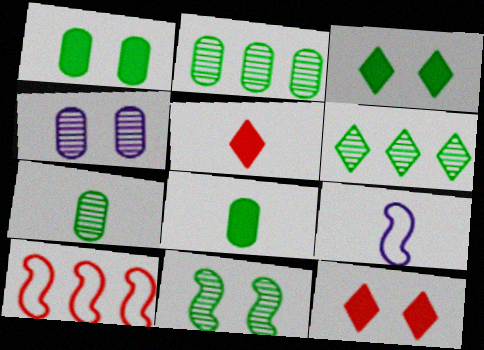[[2, 9, 12], 
[5, 7, 9], 
[6, 7, 11]]